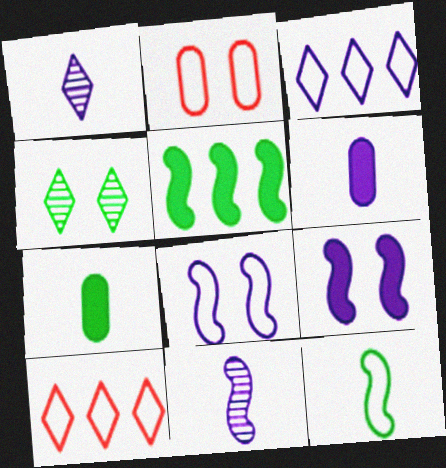[[1, 2, 5], 
[2, 3, 12], 
[2, 4, 9]]